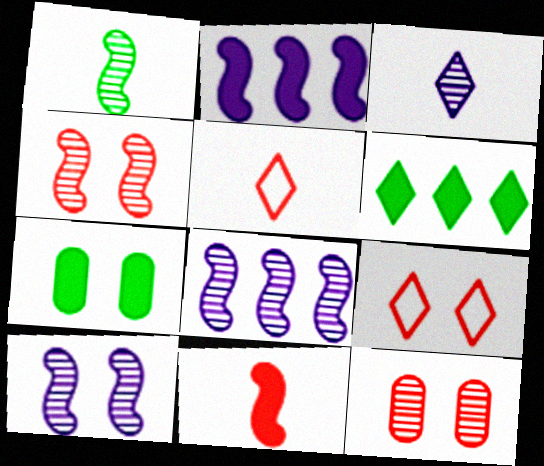[[1, 4, 8], 
[3, 6, 9], 
[5, 7, 8], 
[7, 9, 10]]